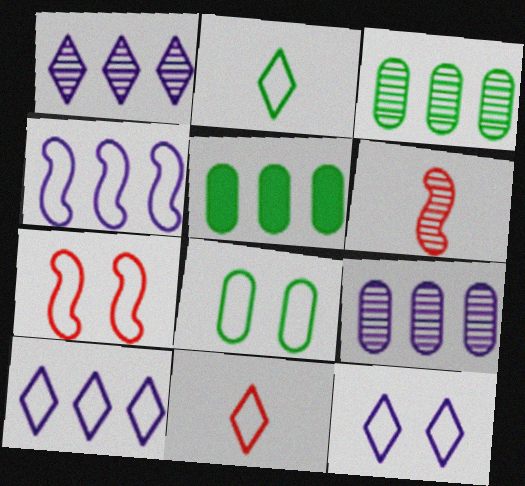[[4, 8, 11], 
[5, 6, 12], 
[7, 8, 12]]